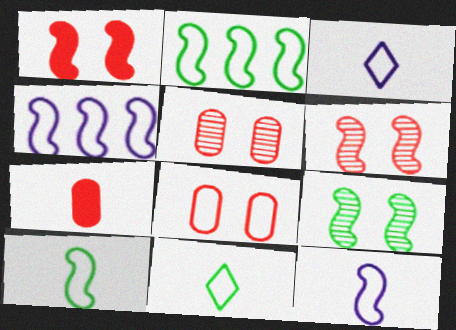[[2, 3, 8], 
[4, 8, 11]]